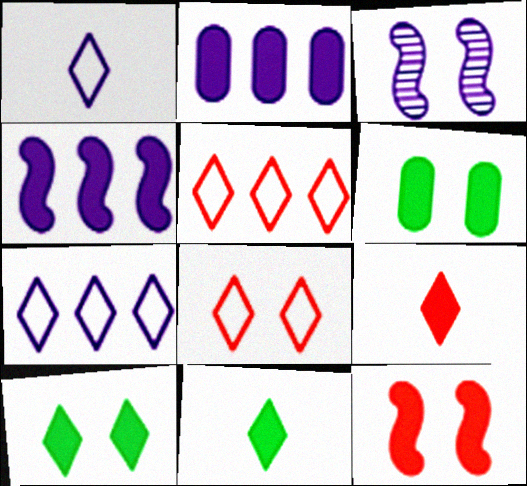[[1, 2, 3], 
[2, 11, 12], 
[3, 6, 8], 
[4, 6, 9]]